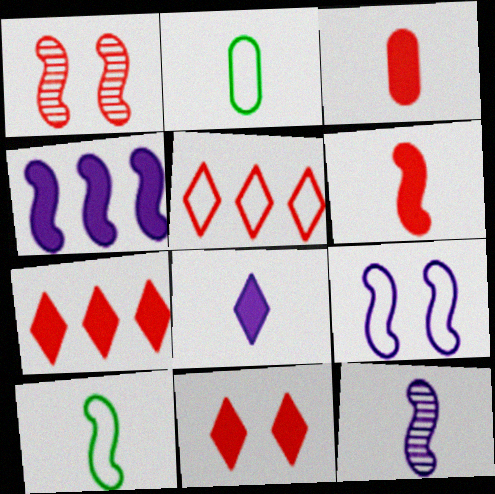[[1, 3, 5], 
[1, 4, 10], 
[2, 5, 9], 
[4, 9, 12], 
[6, 10, 12]]